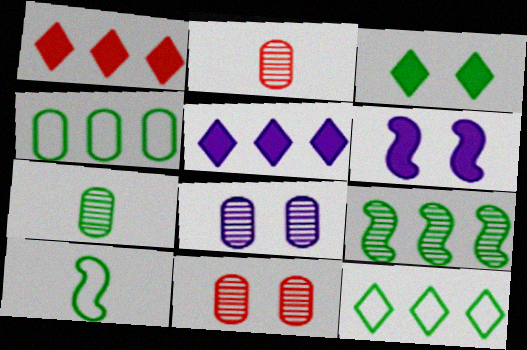[[1, 8, 10], 
[2, 6, 12], 
[5, 10, 11]]